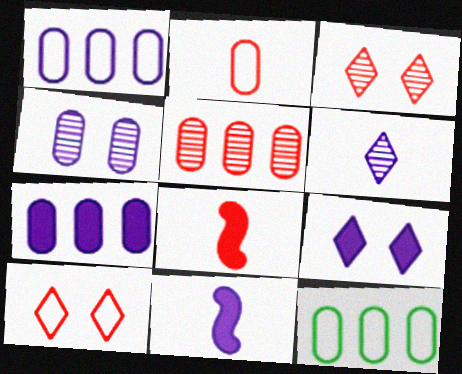[[3, 11, 12], 
[5, 7, 12], 
[5, 8, 10], 
[7, 9, 11]]